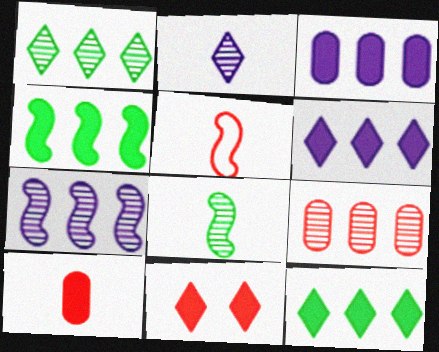[[1, 7, 9], 
[5, 9, 11]]